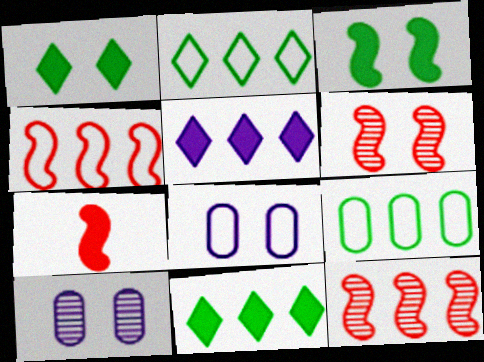[[1, 6, 8], 
[2, 7, 10], 
[4, 6, 7], 
[5, 9, 12]]